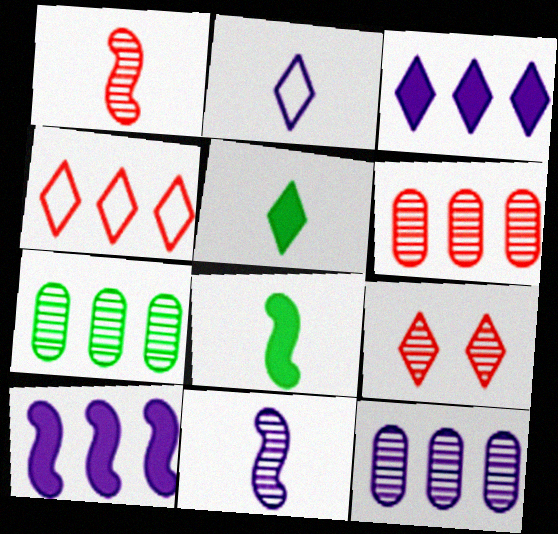[[1, 6, 9], 
[4, 7, 10], 
[6, 7, 12], 
[7, 9, 11]]